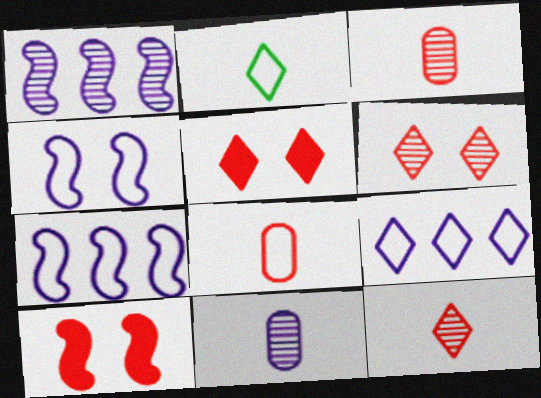[]